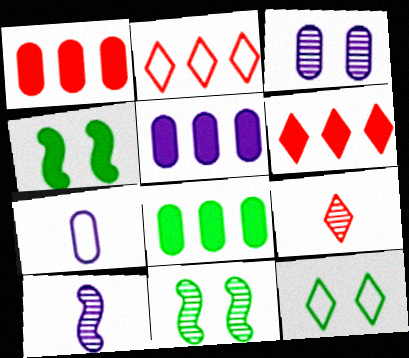[[1, 5, 8], 
[1, 10, 12], 
[3, 5, 7], 
[6, 7, 11]]